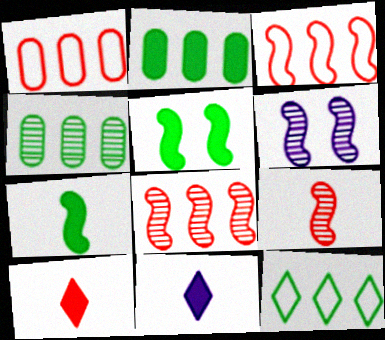[[3, 6, 7]]